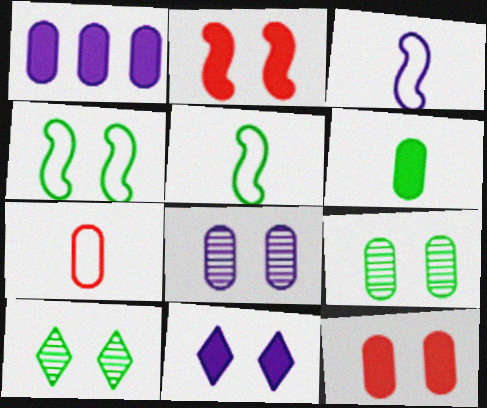[[1, 6, 12], 
[1, 7, 9]]